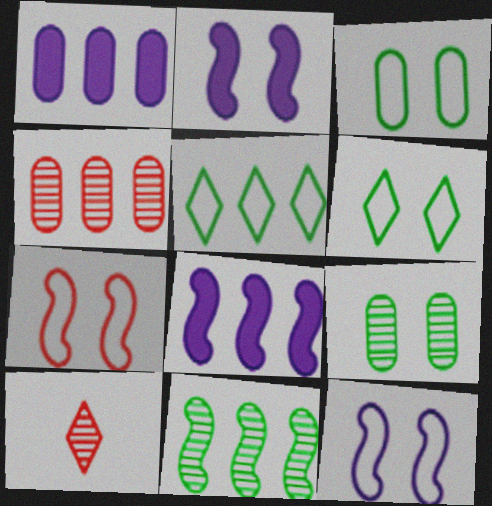[[3, 8, 10], 
[4, 5, 8]]